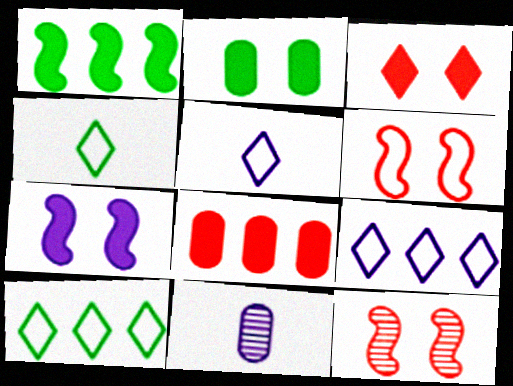[[2, 3, 7], 
[7, 9, 11]]